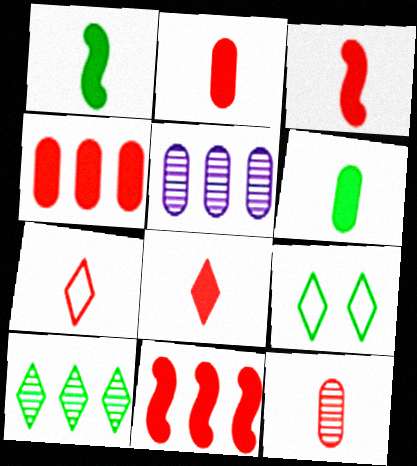[[2, 3, 8], 
[3, 5, 9], 
[3, 7, 12]]